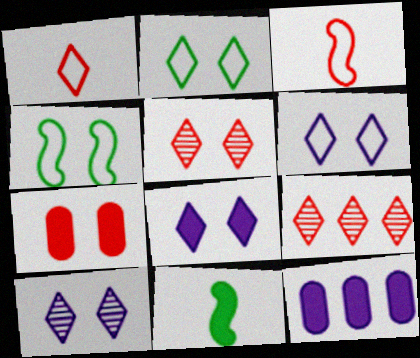[[2, 5, 8], 
[3, 7, 9], 
[4, 7, 10], 
[6, 8, 10]]